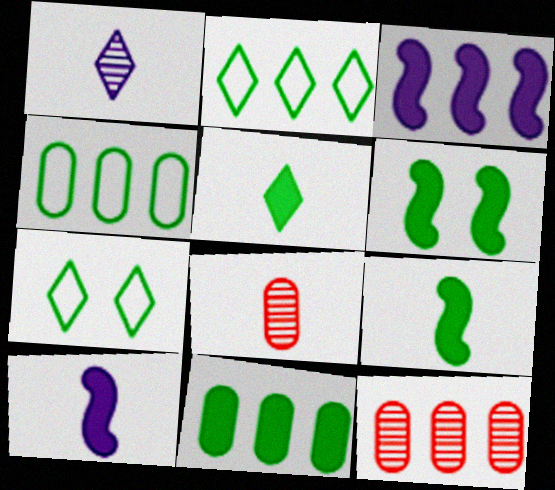[[2, 3, 12], 
[3, 7, 8], 
[5, 6, 11], 
[7, 10, 12]]